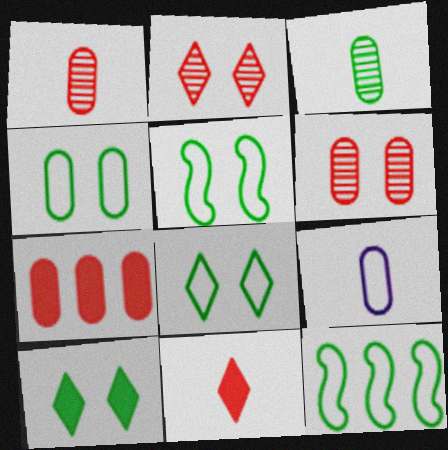[[3, 10, 12], 
[4, 5, 8]]